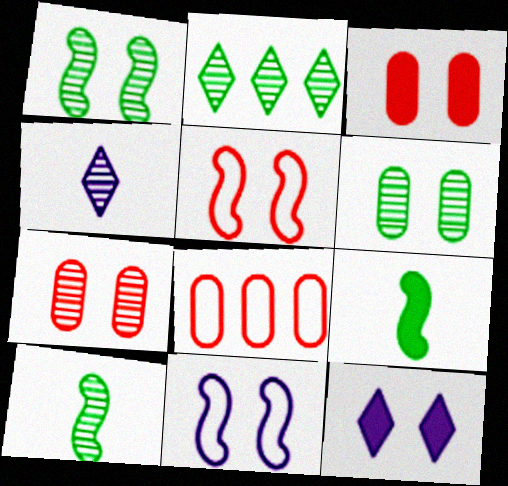[[2, 6, 10], 
[5, 6, 12], 
[8, 10, 12]]